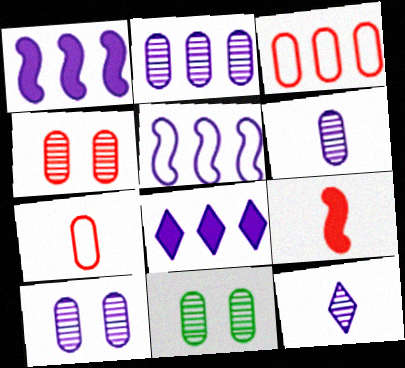[[2, 5, 8], 
[2, 6, 10], 
[4, 10, 11]]